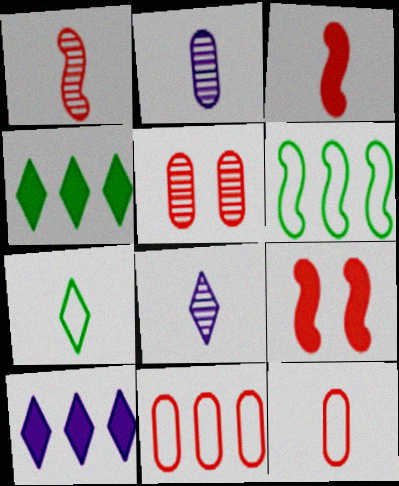[[2, 3, 7]]